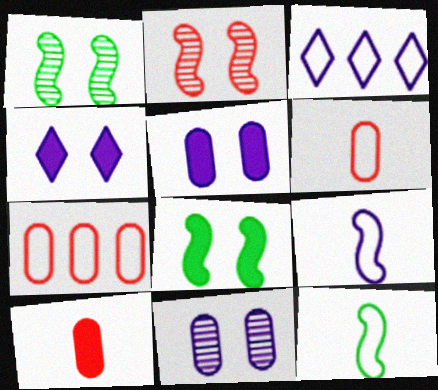[[1, 3, 10]]